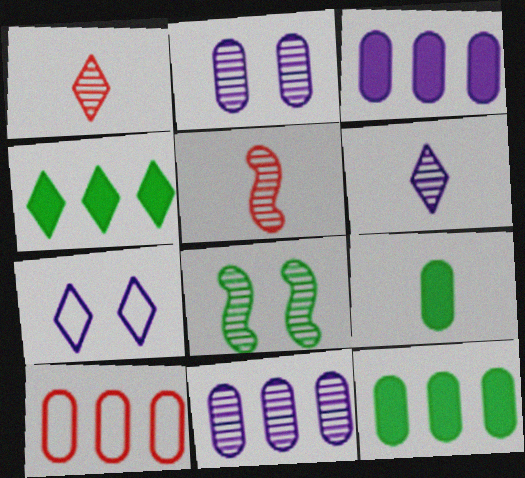[[1, 4, 7], 
[1, 8, 11], 
[2, 9, 10], 
[5, 7, 12], 
[10, 11, 12]]